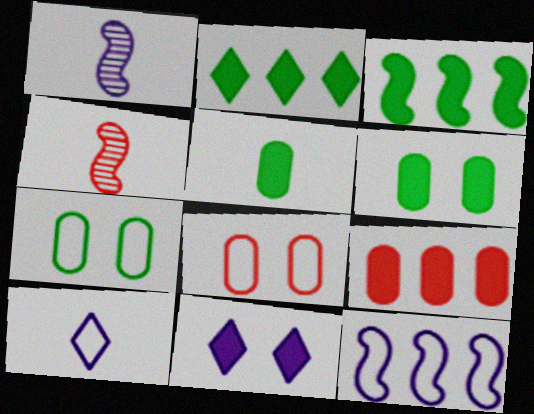[[1, 2, 8], 
[4, 5, 10]]